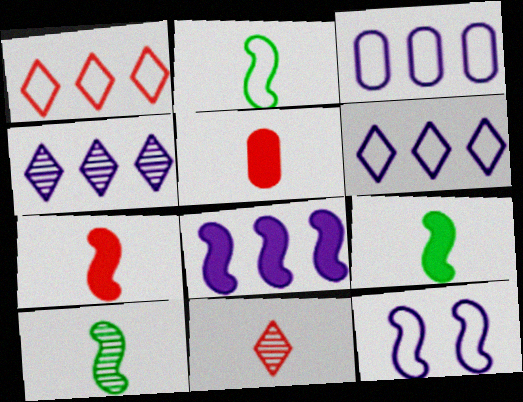[[2, 9, 10], 
[3, 4, 8]]